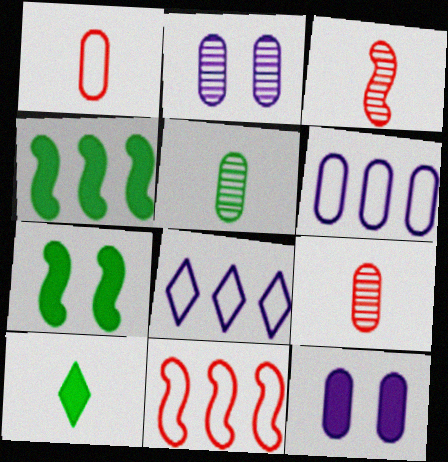[[2, 10, 11], 
[7, 8, 9]]